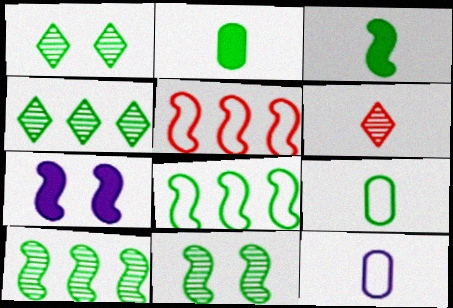[[1, 2, 8], 
[3, 6, 12], 
[3, 8, 11]]